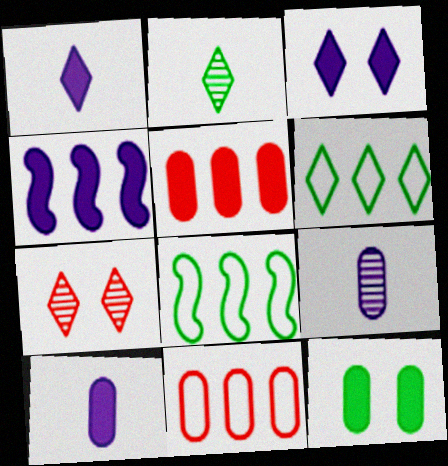[[1, 6, 7], 
[2, 8, 12], 
[3, 4, 10], 
[5, 10, 12], 
[7, 8, 10], 
[9, 11, 12]]